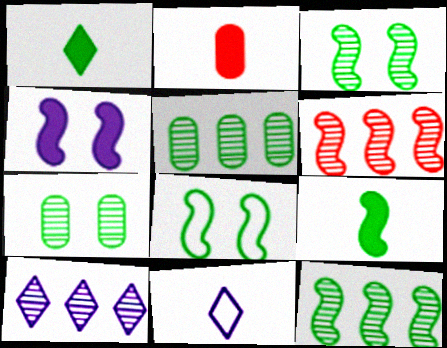[[1, 5, 8], 
[2, 8, 10], 
[5, 6, 10], 
[8, 9, 12]]